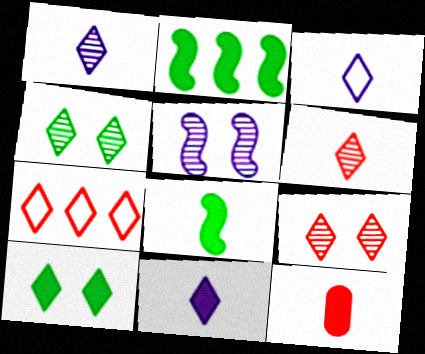[[1, 3, 11], 
[1, 7, 10], 
[4, 7, 11], 
[8, 11, 12]]